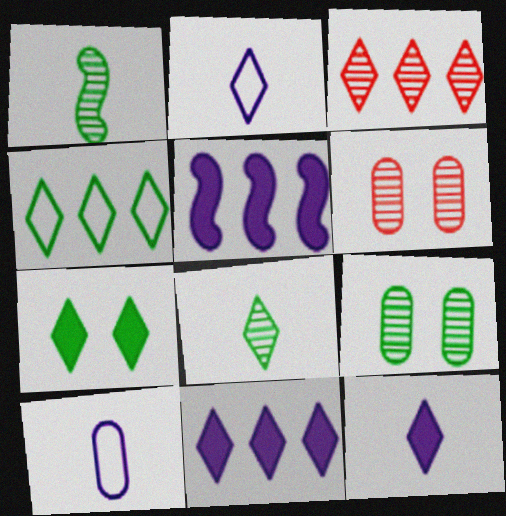[[2, 3, 7], 
[3, 4, 11], 
[4, 7, 8]]